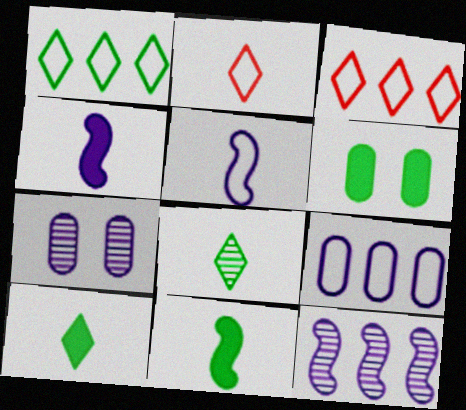[[2, 6, 12], 
[3, 7, 11]]